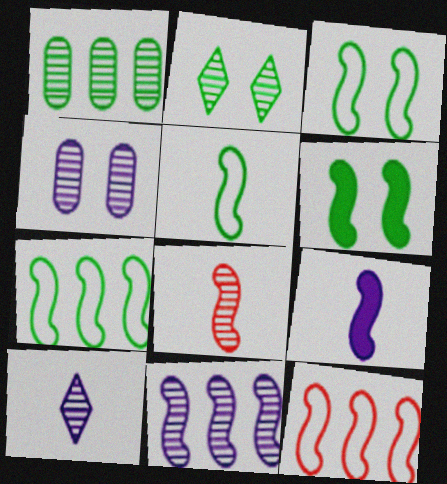[[3, 5, 7], 
[4, 10, 11], 
[5, 8, 9]]